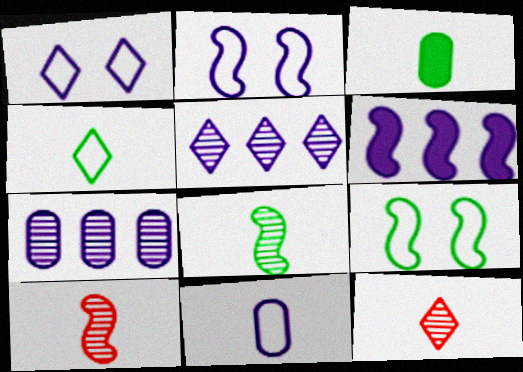[[3, 4, 8], 
[6, 9, 10]]